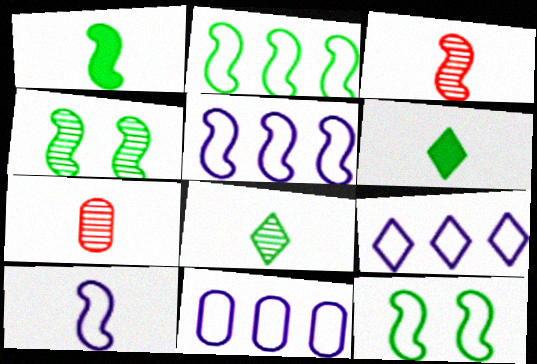[[1, 2, 4], 
[1, 3, 10], 
[5, 9, 11], 
[6, 7, 10]]